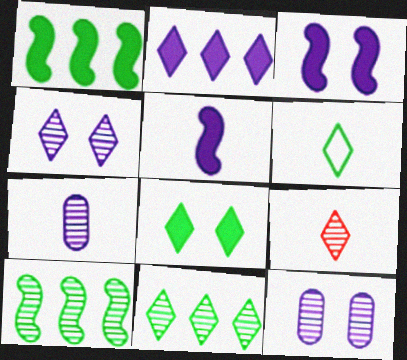[[4, 9, 11], 
[6, 8, 11], 
[9, 10, 12]]